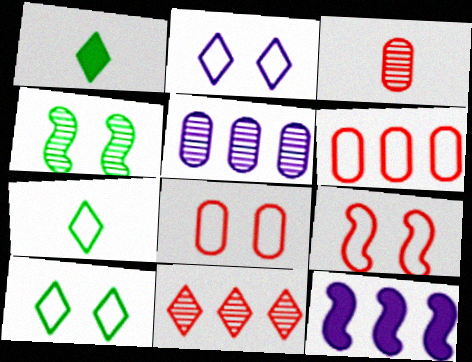[[1, 2, 11], 
[1, 5, 9], 
[3, 10, 12]]